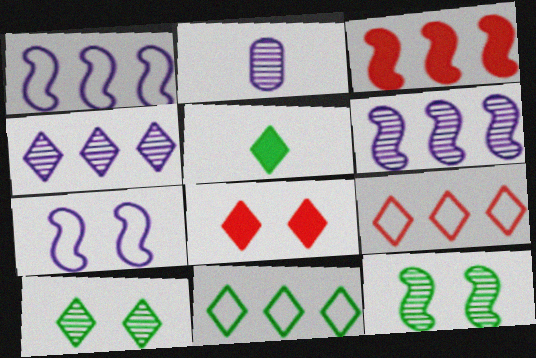[[5, 10, 11]]